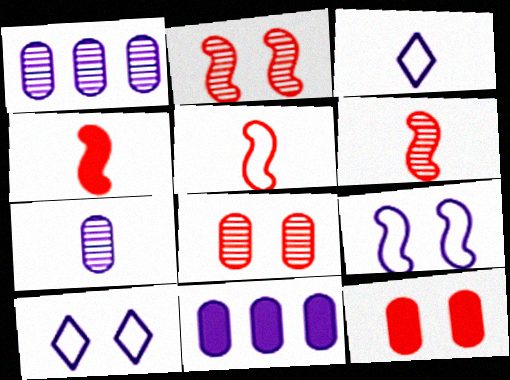[[4, 5, 6]]